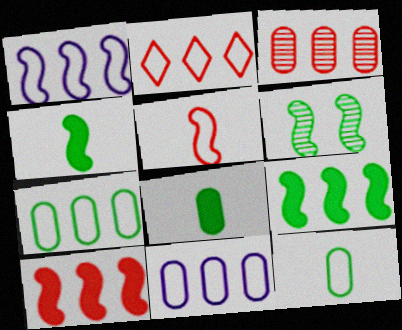[[1, 2, 7], 
[2, 3, 10]]